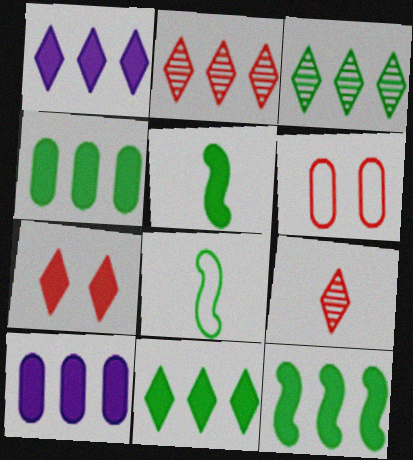[[4, 11, 12], 
[5, 7, 10]]